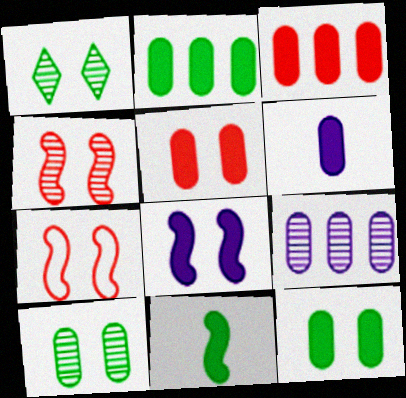[[2, 5, 6], 
[3, 6, 12]]